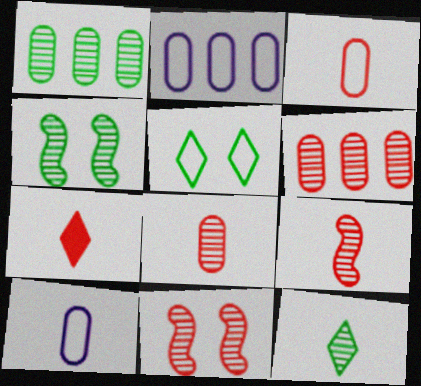[[1, 4, 12], 
[2, 4, 7], 
[3, 7, 9]]